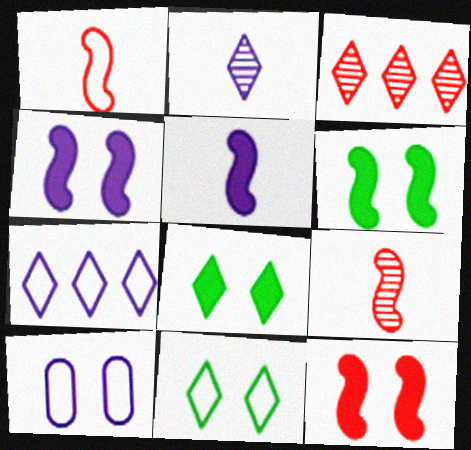[[4, 6, 12]]